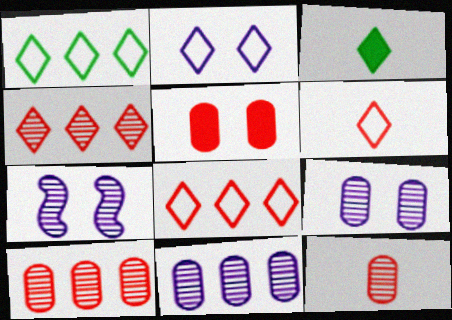[[1, 2, 6], 
[2, 3, 4]]